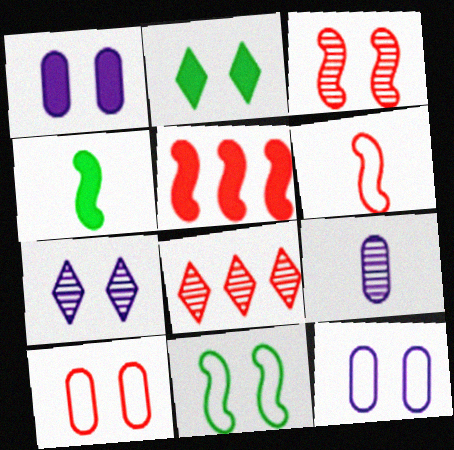[[2, 3, 12], 
[3, 5, 6], 
[4, 8, 12]]